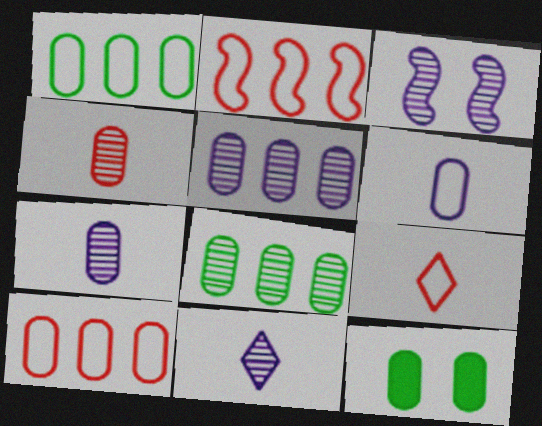[[2, 11, 12], 
[3, 5, 11], 
[7, 10, 12]]